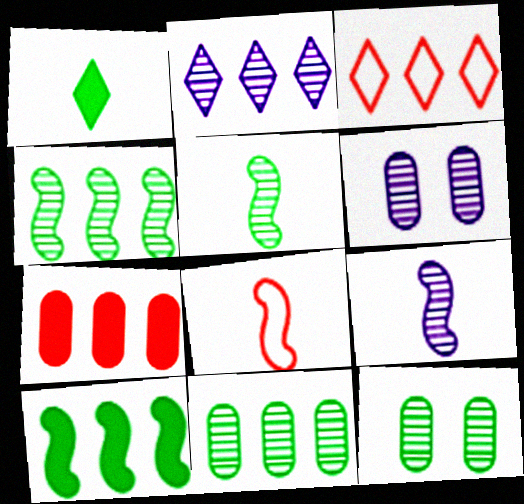[[2, 6, 9]]